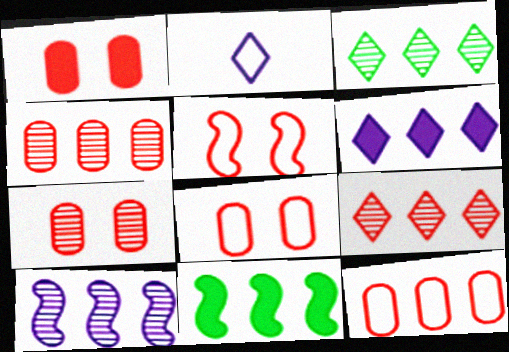[[1, 7, 8], 
[2, 7, 11], 
[3, 4, 10]]